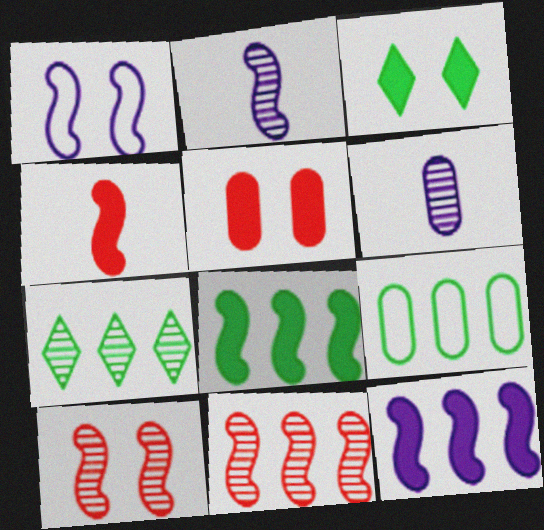[[1, 2, 12], 
[5, 6, 9], 
[6, 7, 10], 
[7, 8, 9]]